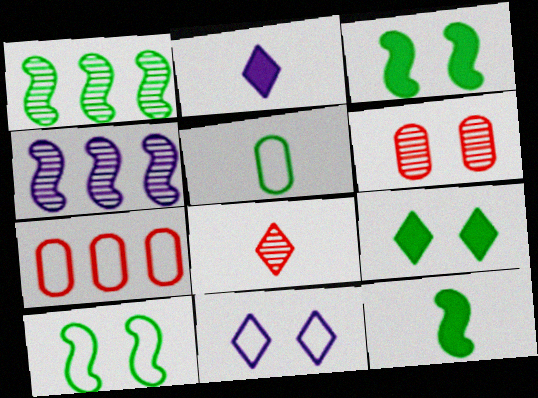[[1, 5, 9], 
[1, 10, 12], 
[3, 6, 11]]